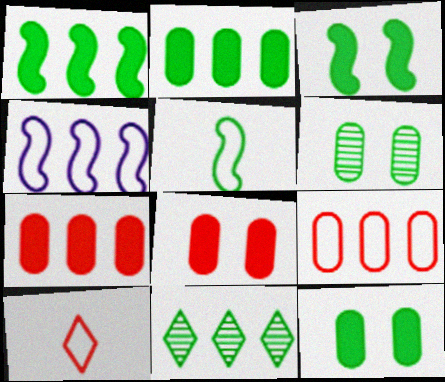[[4, 7, 11], 
[5, 11, 12]]